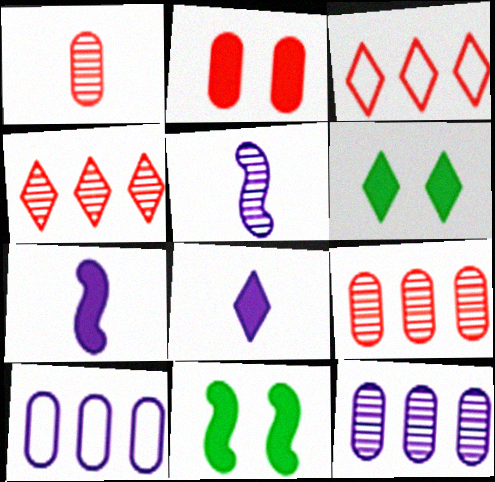[]